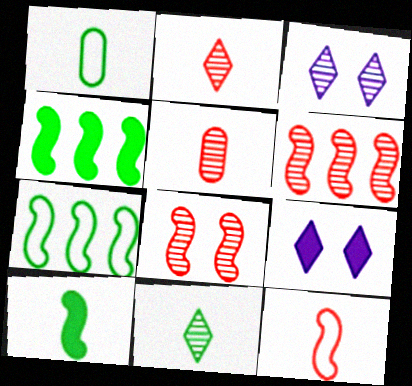[[1, 6, 9], 
[1, 10, 11], 
[5, 7, 9]]